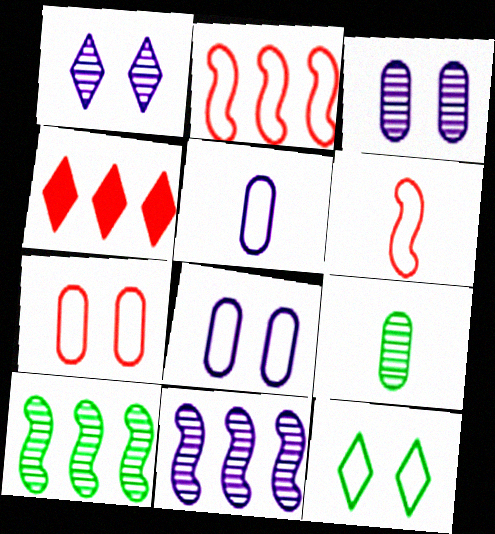[[2, 5, 12]]